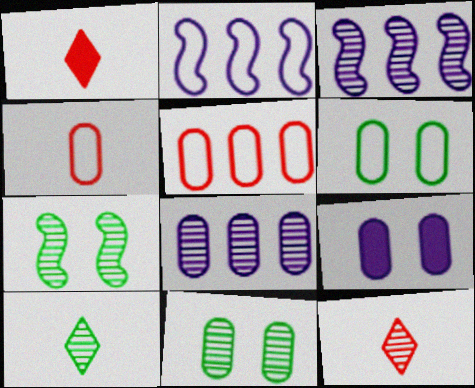[[1, 2, 11], 
[1, 3, 6], 
[3, 11, 12], 
[7, 8, 12]]